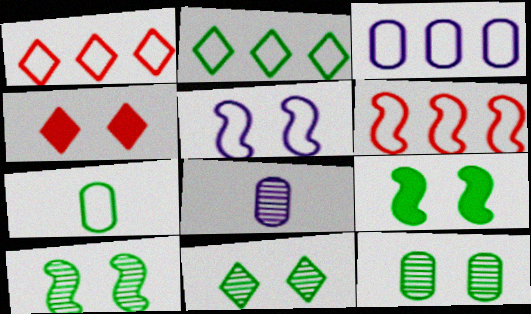[[1, 5, 7], 
[1, 8, 9], 
[2, 3, 6], 
[4, 5, 12], 
[10, 11, 12]]